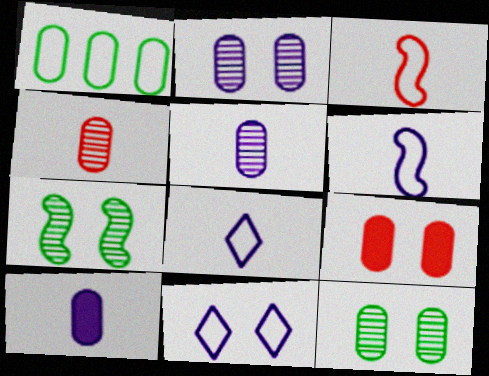[[1, 3, 11], 
[1, 5, 9], 
[7, 9, 11]]